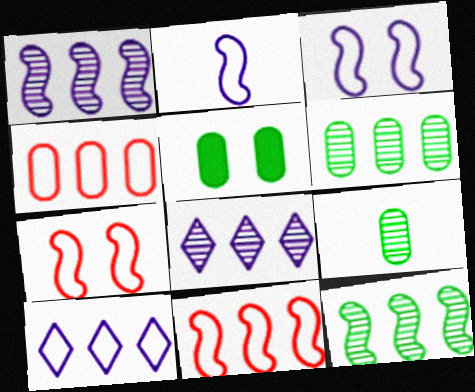[]